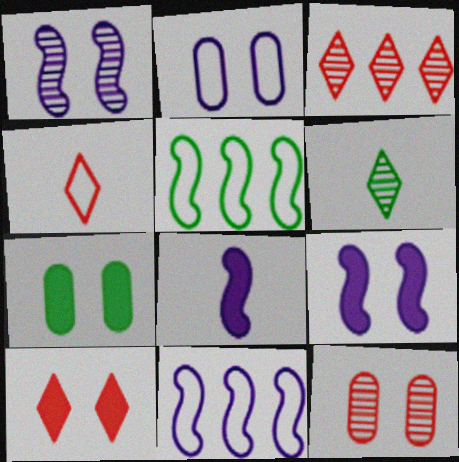[[1, 8, 11], 
[2, 4, 5], 
[2, 7, 12], 
[3, 4, 10], 
[5, 6, 7], 
[7, 9, 10]]